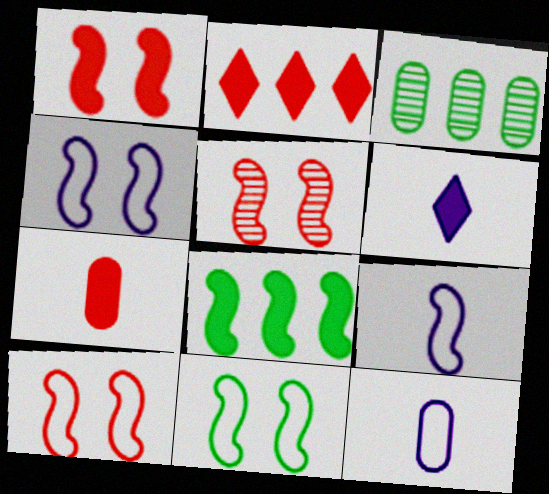[[1, 2, 7], 
[1, 5, 10], 
[3, 6, 10], 
[4, 10, 11], 
[5, 8, 9]]